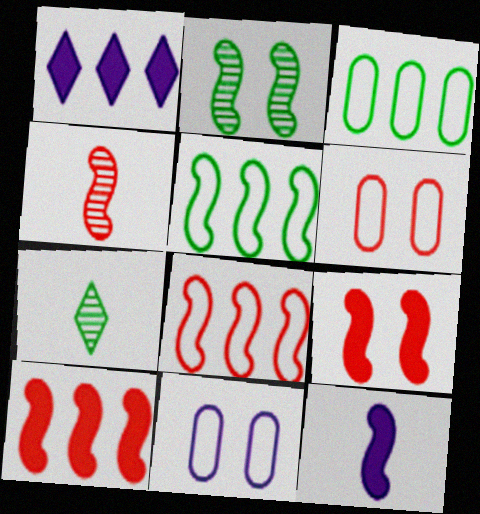[[2, 8, 12], 
[4, 8, 9], 
[7, 10, 11]]